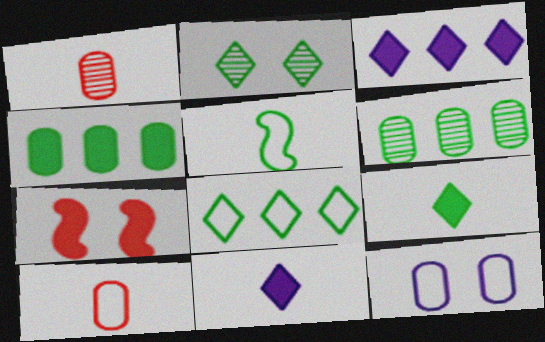[[1, 4, 12], 
[1, 5, 11], 
[2, 4, 5], 
[2, 7, 12], 
[2, 8, 9], 
[4, 7, 11]]